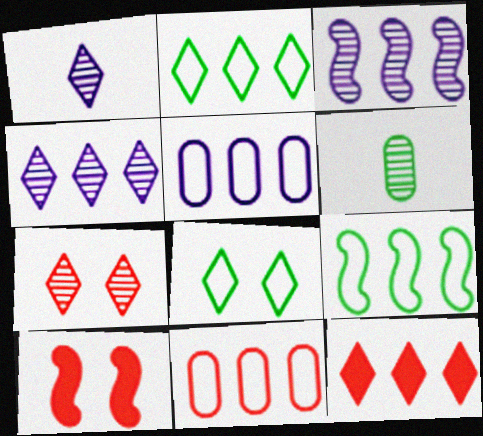[[1, 8, 12], 
[2, 4, 12], 
[3, 6, 7]]